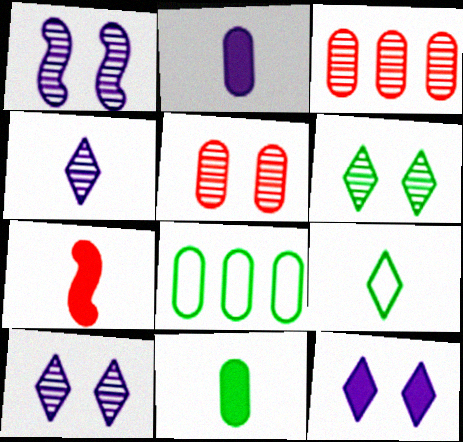[[1, 5, 6], 
[2, 5, 8], 
[7, 8, 10]]